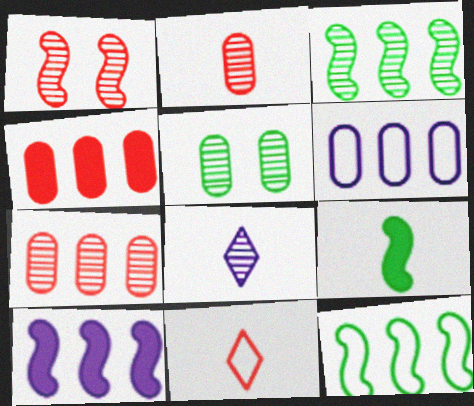[[1, 4, 11], 
[5, 10, 11]]